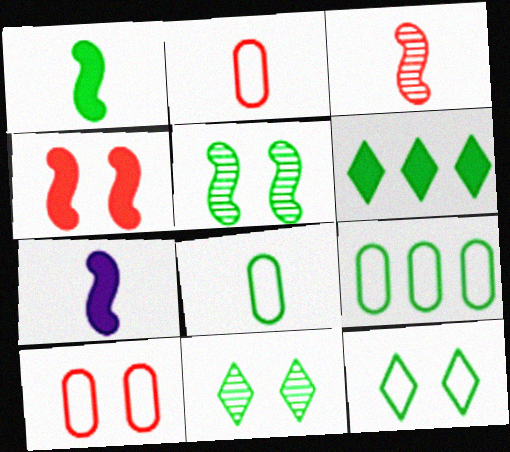[[1, 9, 11], 
[5, 6, 8]]